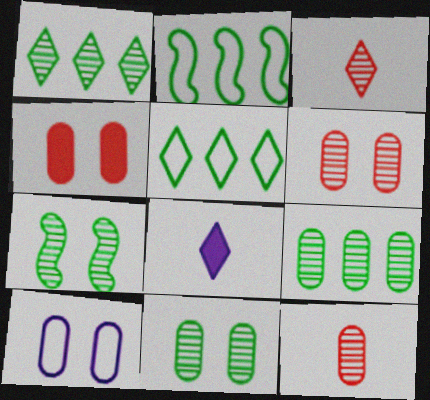[[2, 6, 8], 
[4, 10, 11]]